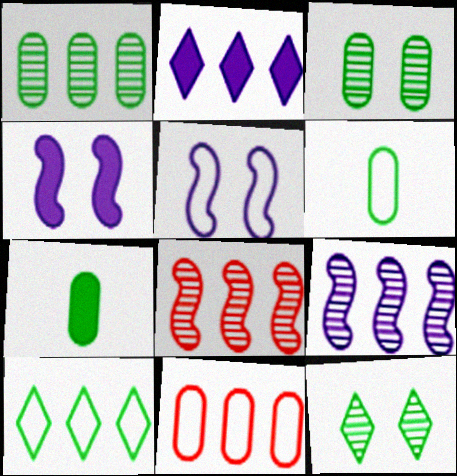[]